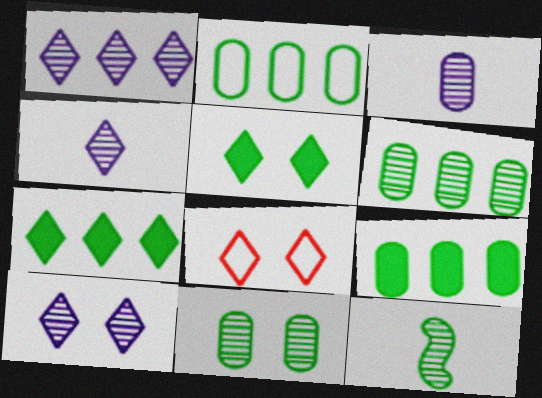[[1, 4, 10], 
[2, 5, 12], 
[2, 6, 9], 
[4, 7, 8], 
[5, 8, 10]]